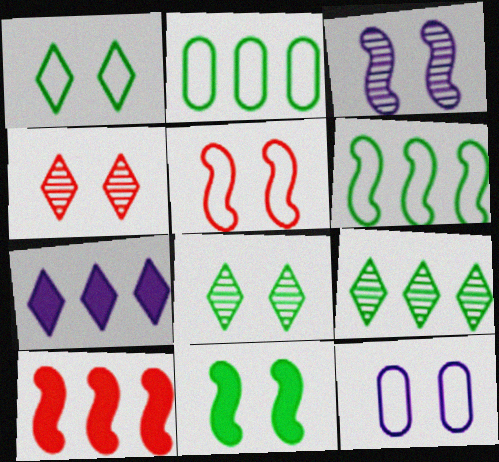[[1, 5, 12], 
[3, 5, 11], 
[4, 11, 12]]